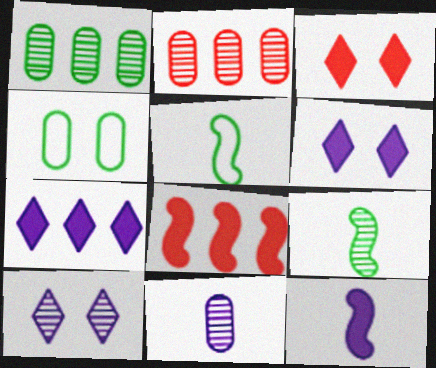[[2, 5, 6], 
[2, 9, 10]]